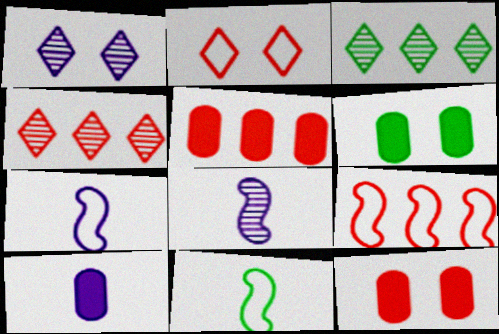[[1, 5, 11], 
[3, 6, 11], 
[3, 7, 12], 
[4, 5, 9], 
[4, 6, 7], 
[5, 6, 10]]